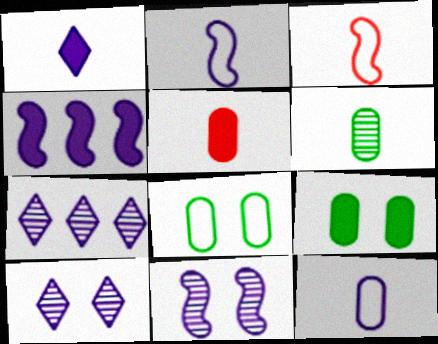[[1, 3, 6], 
[2, 4, 11], 
[3, 7, 9], 
[4, 10, 12], 
[5, 6, 12]]